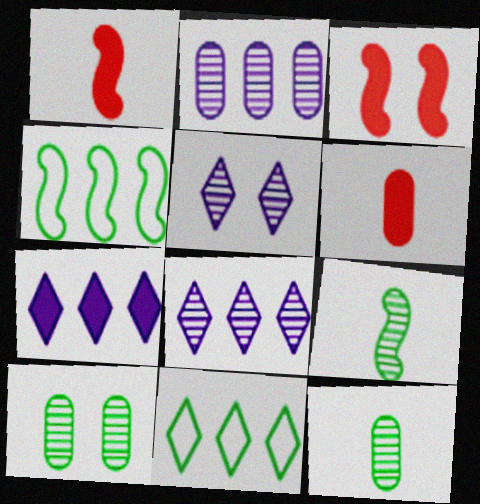[[4, 5, 6]]